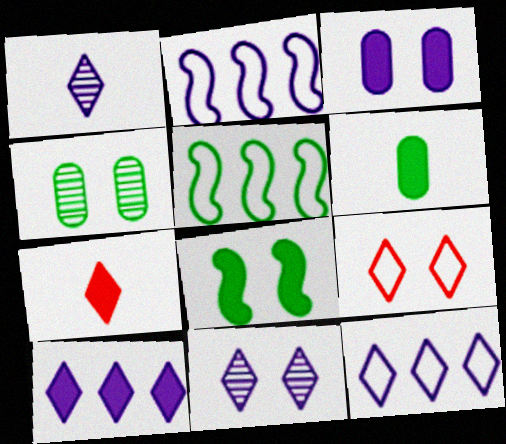[[1, 2, 3], 
[2, 4, 7]]